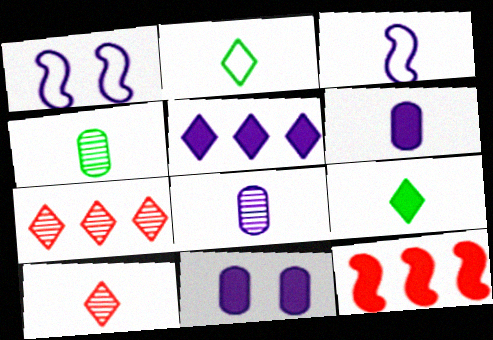[[1, 5, 8], 
[9, 11, 12]]